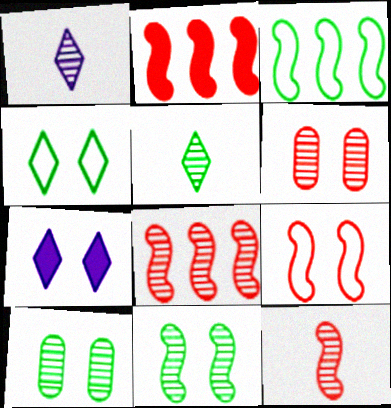[[1, 8, 10], 
[2, 9, 12], 
[7, 9, 10]]